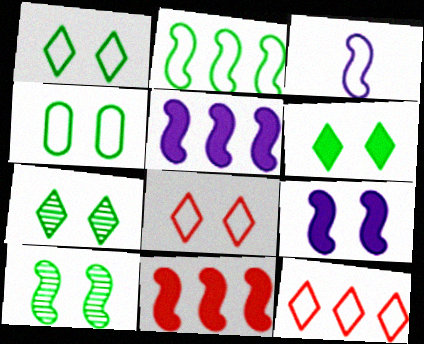[[1, 6, 7], 
[3, 4, 12], 
[3, 10, 11], 
[4, 6, 10]]